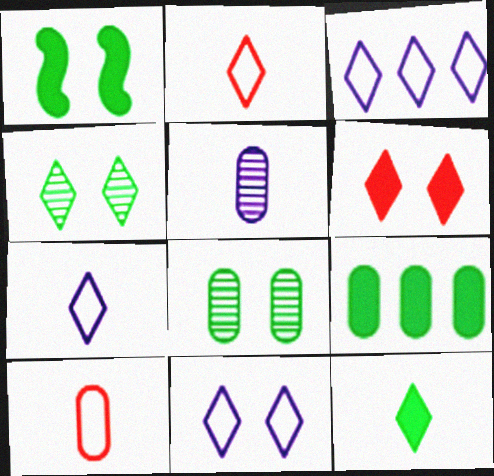[[1, 9, 12], 
[3, 7, 11], 
[4, 6, 11]]